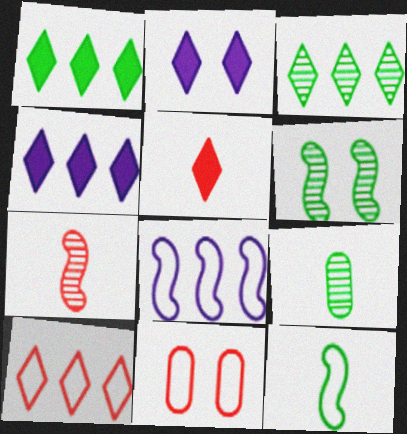[[1, 2, 5], 
[2, 6, 11], 
[3, 4, 10], 
[3, 6, 9]]